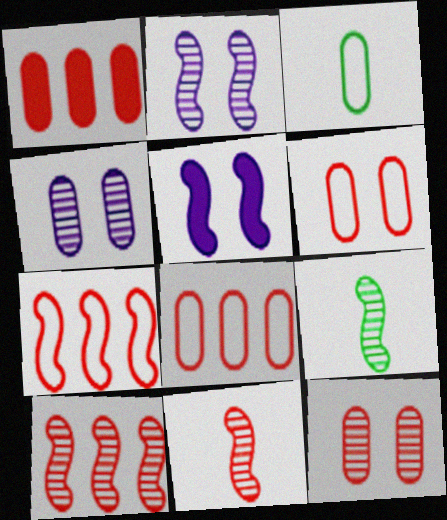[[1, 3, 4], 
[2, 9, 10], 
[5, 7, 9]]